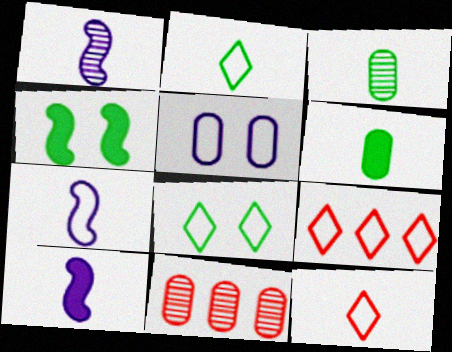[[1, 6, 12], 
[1, 7, 10], 
[3, 10, 12], 
[5, 6, 11], 
[8, 10, 11]]